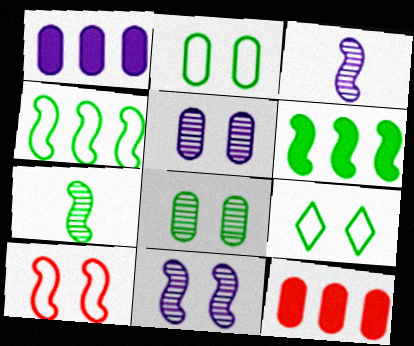[[3, 6, 10], 
[3, 9, 12]]